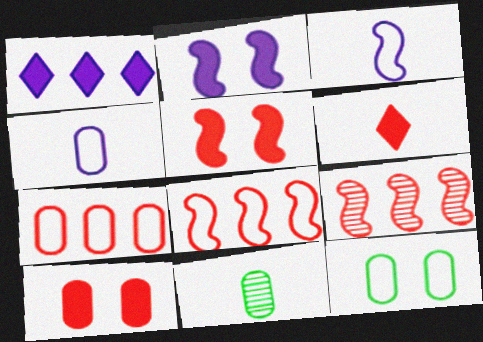[[3, 6, 11], 
[4, 7, 12]]